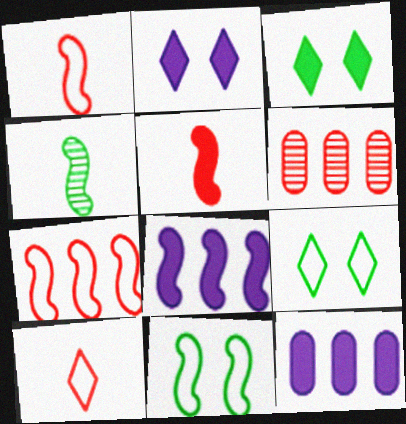[[3, 5, 12]]